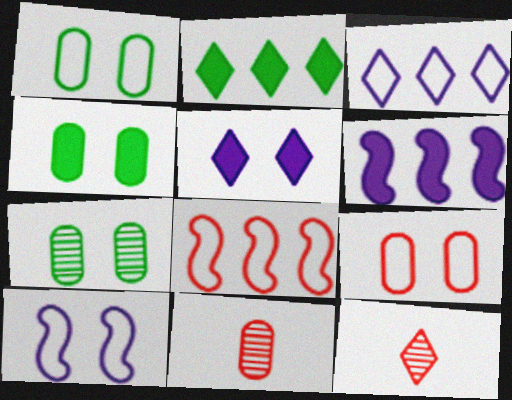[[1, 4, 7], 
[1, 6, 12], 
[2, 10, 11]]